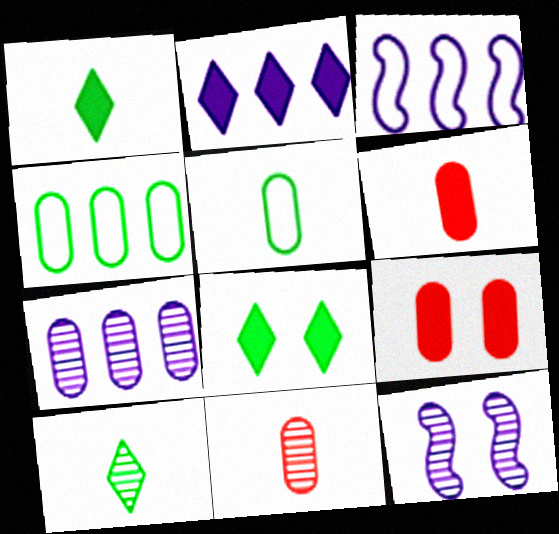[[2, 3, 7], 
[3, 8, 11], 
[3, 9, 10], 
[5, 7, 9]]